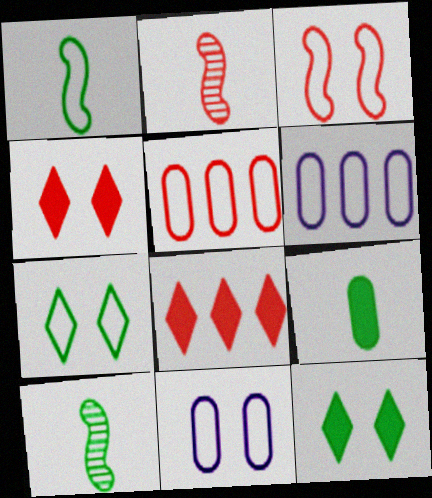[[2, 4, 5], 
[2, 6, 12], 
[3, 7, 11], 
[4, 6, 10], 
[8, 10, 11]]